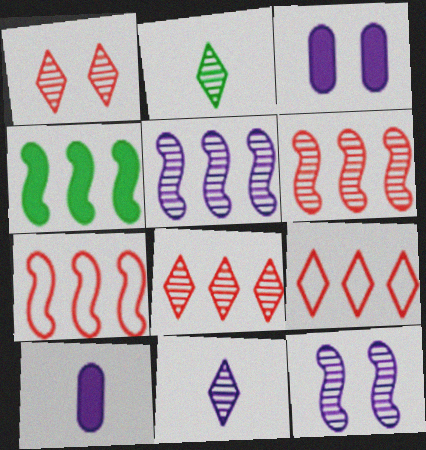[[2, 3, 7], 
[4, 5, 7]]